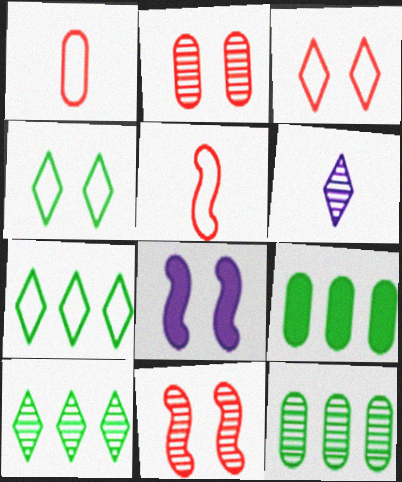[[1, 8, 10], 
[2, 4, 8], 
[6, 11, 12]]